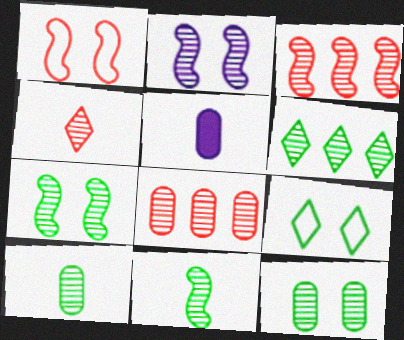[[1, 5, 6], 
[2, 3, 11], 
[3, 5, 9], 
[6, 7, 10], 
[6, 11, 12]]